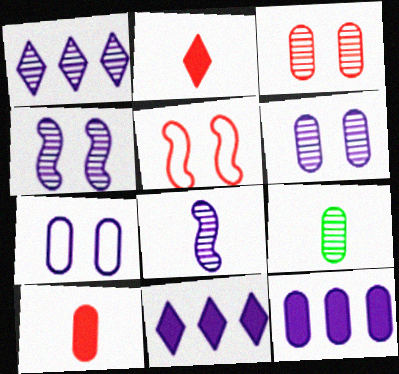[[1, 6, 8], 
[5, 9, 11], 
[7, 8, 11]]